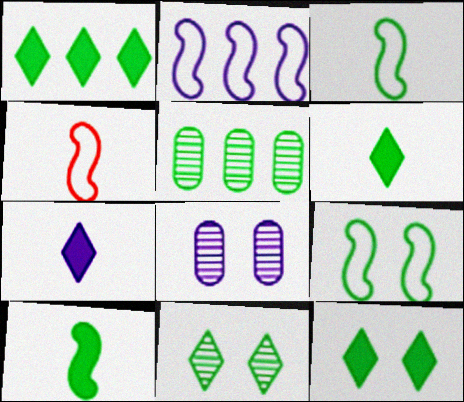[[1, 4, 8], 
[1, 6, 12], 
[2, 4, 9], 
[2, 7, 8], 
[3, 5, 12], 
[5, 6, 9]]